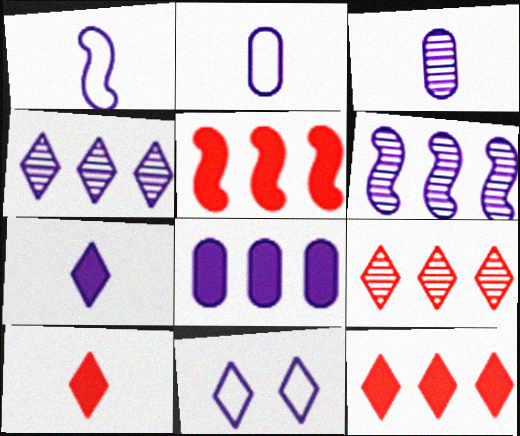[[1, 3, 7], 
[4, 7, 11]]